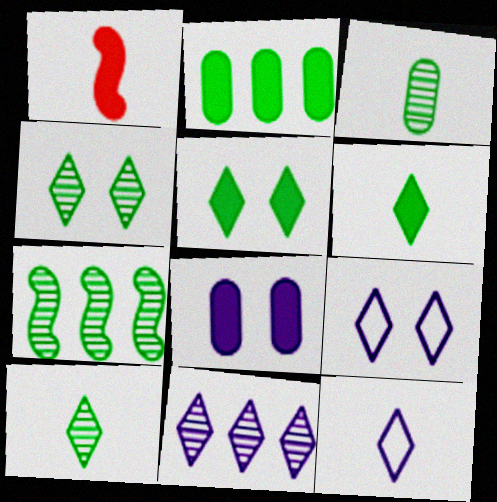[[1, 3, 12], 
[3, 4, 7]]